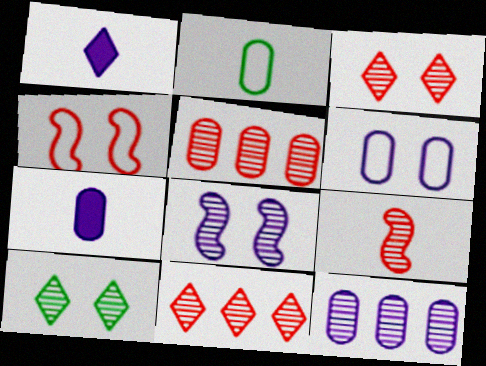[[1, 2, 9], 
[3, 5, 9], 
[6, 7, 12], 
[9, 10, 12]]